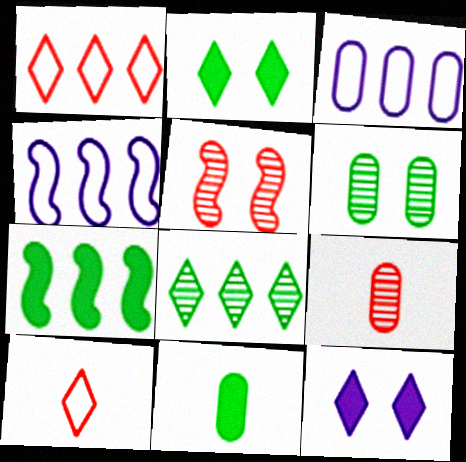[[2, 4, 9], 
[2, 7, 11], 
[8, 10, 12]]